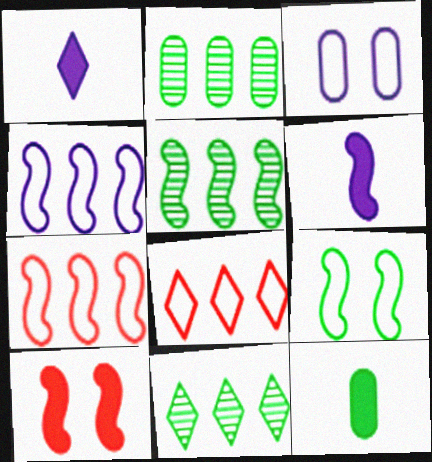[[2, 5, 11], 
[9, 11, 12]]